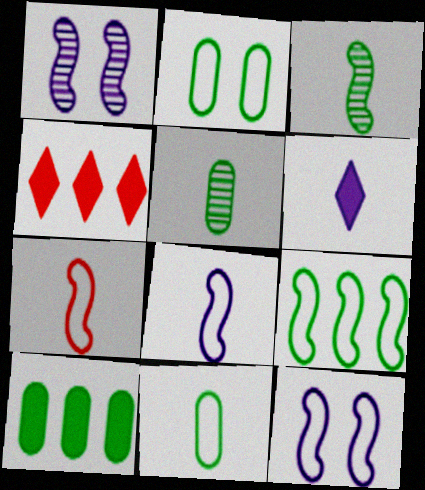[[1, 4, 11], 
[2, 5, 10], 
[4, 5, 12], 
[5, 6, 7], 
[7, 9, 12]]